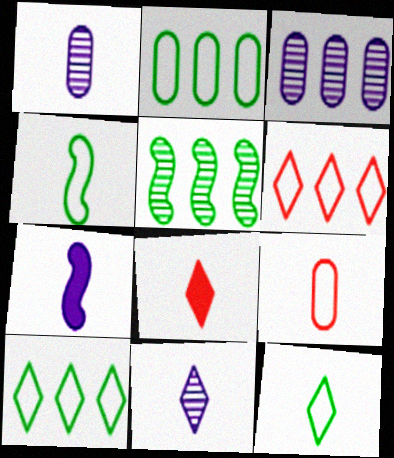[[1, 4, 8], 
[8, 11, 12]]